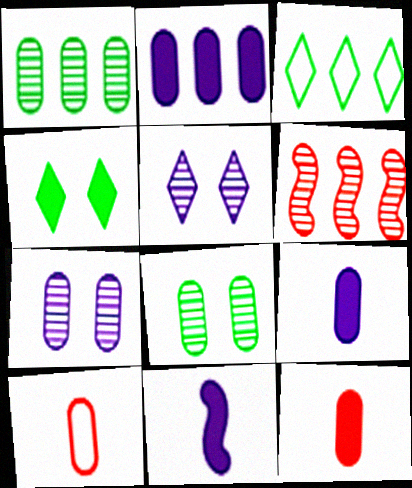[[2, 3, 6], 
[2, 8, 10]]